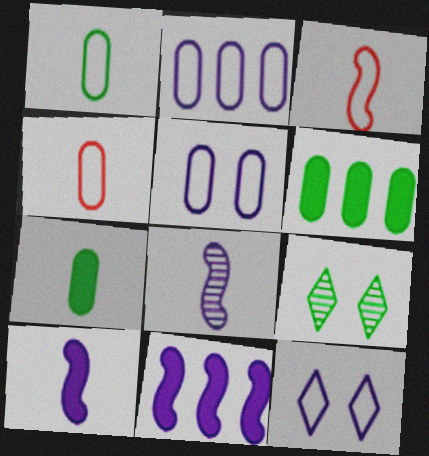[[4, 9, 11]]